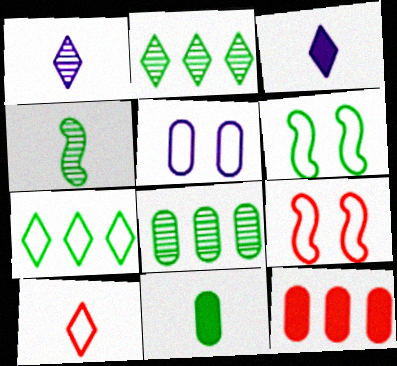[[1, 6, 12], 
[2, 6, 11], 
[3, 8, 9]]